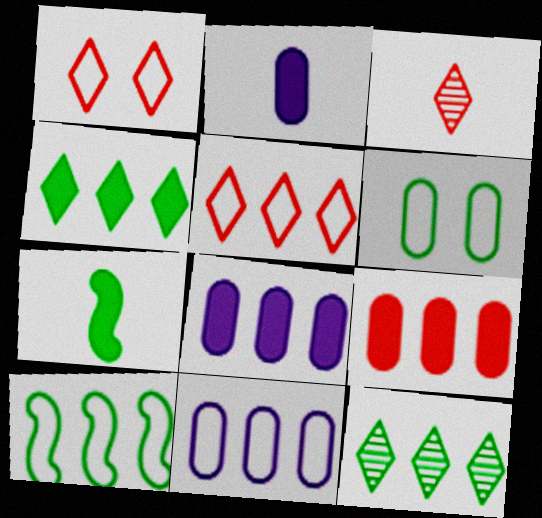[[5, 10, 11], 
[6, 7, 12]]